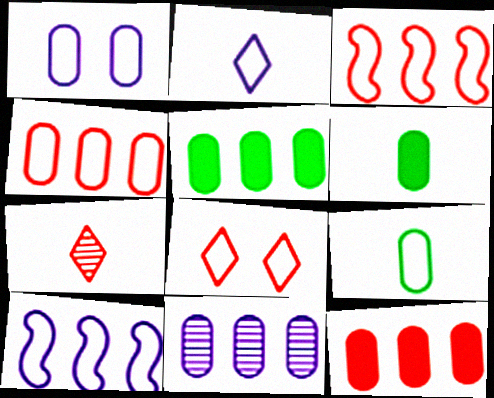[[1, 2, 10], 
[1, 4, 9], 
[4, 5, 11], 
[8, 9, 10]]